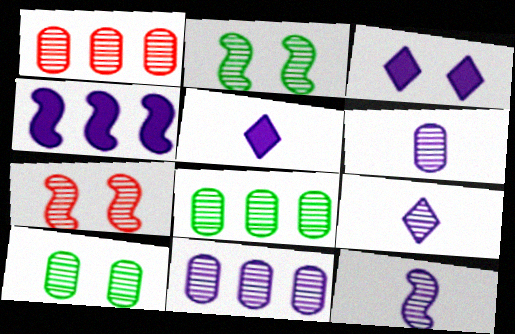[[1, 2, 9], 
[1, 6, 10], 
[1, 8, 11], 
[6, 9, 12], 
[7, 8, 9]]